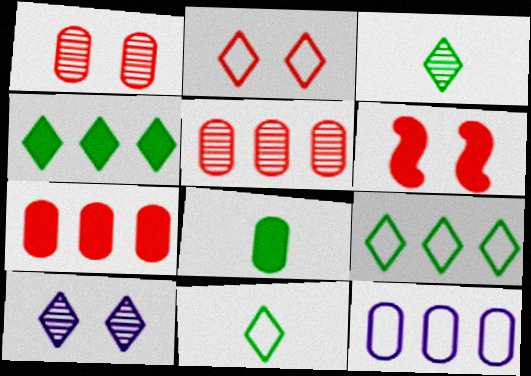[[1, 2, 6], 
[1, 8, 12], 
[3, 6, 12]]